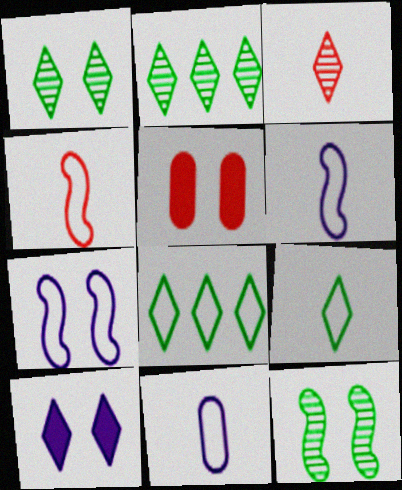[[1, 5, 7], 
[2, 5, 6], 
[3, 8, 10], 
[4, 9, 11]]